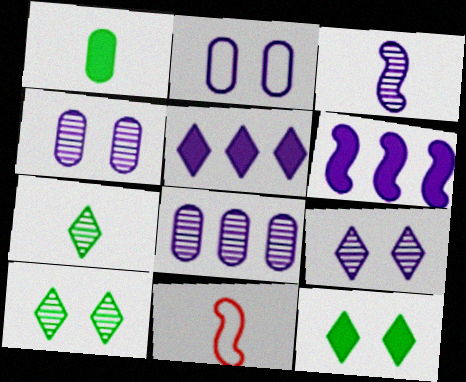[[2, 3, 5], 
[3, 8, 9], 
[8, 11, 12]]